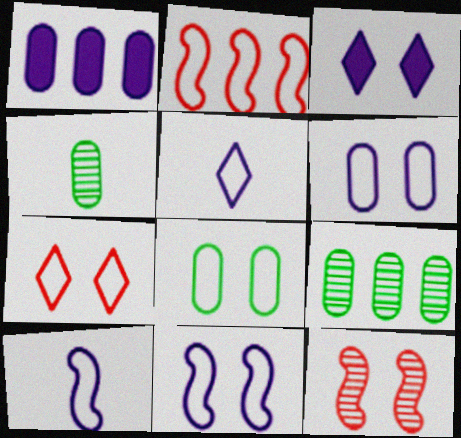[[2, 3, 4], 
[2, 5, 8], 
[3, 8, 12], 
[7, 8, 11]]